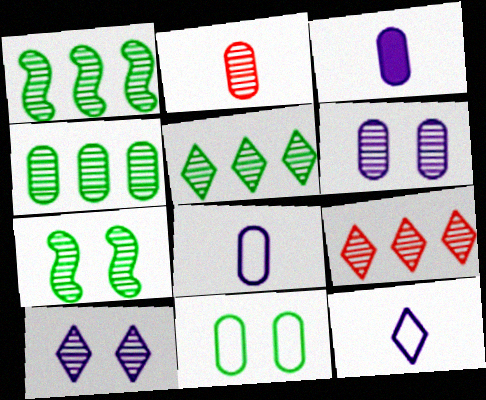[[1, 2, 10], 
[1, 4, 5], 
[2, 4, 6]]